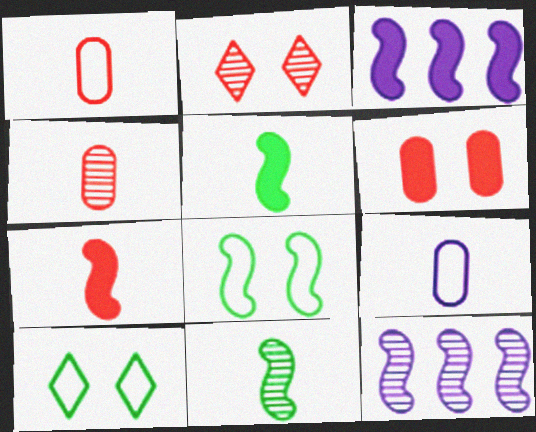[[3, 4, 10], 
[7, 8, 12]]